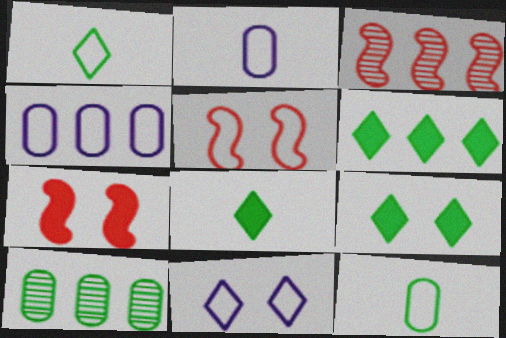[[1, 4, 5], 
[2, 3, 9], 
[3, 4, 6], 
[6, 8, 9]]